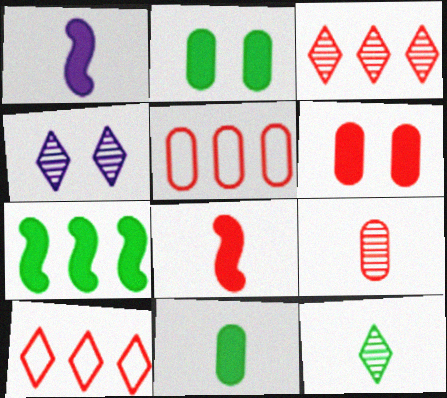[[3, 4, 12], 
[5, 6, 9]]